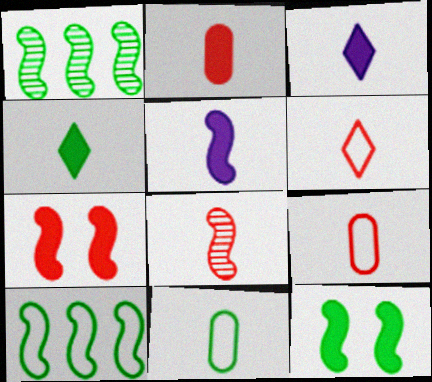[[2, 4, 5], 
[2, 6, 8], 
[3, 8, 11]]